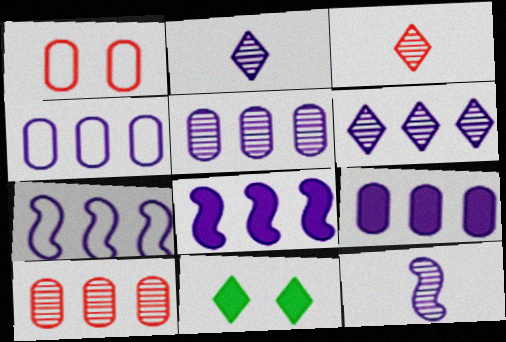[[4, 5, 9], 
[4, 6, 8], 
[6, 7, 9]]